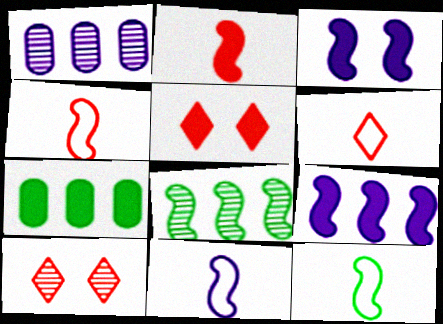[[1, 5, 12], 
[3, 4, 8], 
[4, 11, 12], 
[7, 10, 11]]